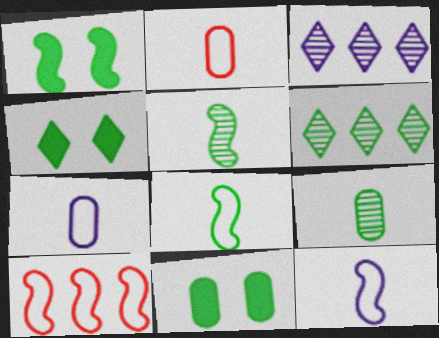[[1, 2, 3], 
[1, 4, 11], 
[6, 8, 11]]